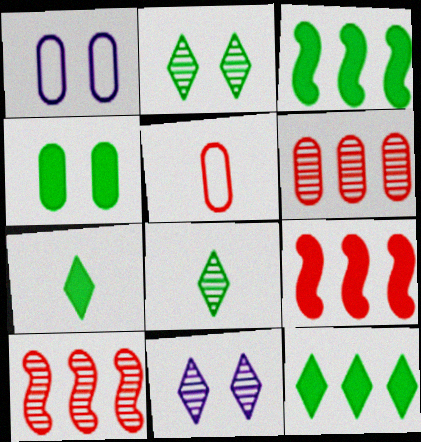[[1, 7, 10], 
[1, 8, 9], 
[3, 4, 7], 
[3, 5, 11]]